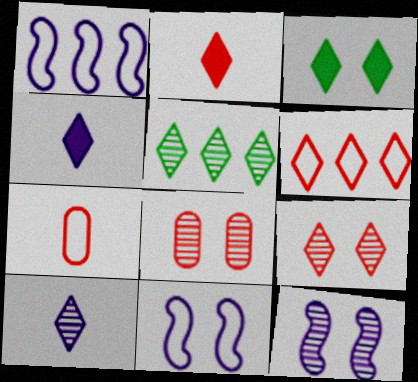[[2, 6, 9], 
[3, 6, 10], 
[3, 8, 11], 
[5, 9, 10]]